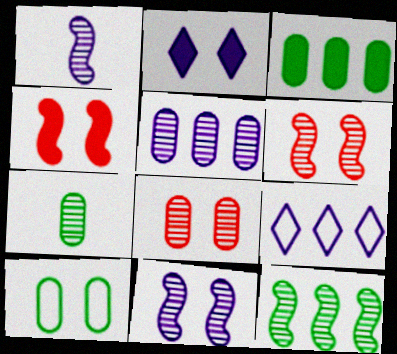[[1, 6, 12], 
[2, 6, 10], 
[3, 7, 10], 
[4, 7, 9], 
[5, 7, 8]]